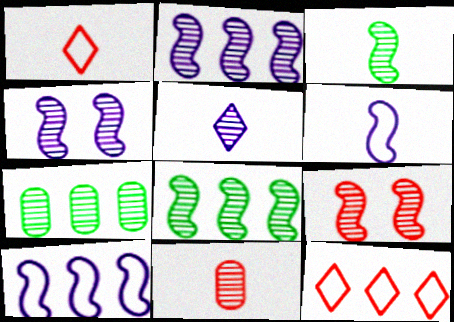[[2, 3, 9], 
[3, 5, 11], 
[5, 7, 9]]